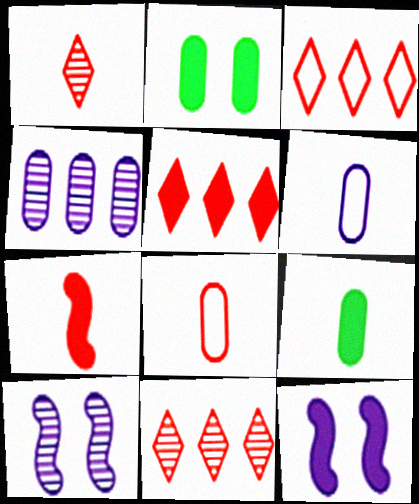[[1, 7, 8], 
[2, 4, 8], 
[3, 5, 11], 
[3, 9, 10], 
[5, 9, 12]]